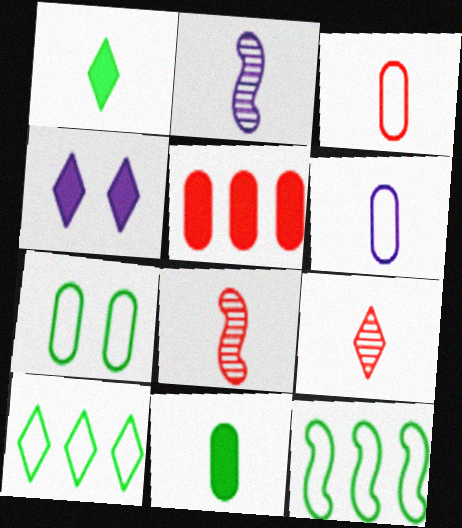[[1, 2, 3], 
[1, 6, 8], 
[4, 9, 10]]